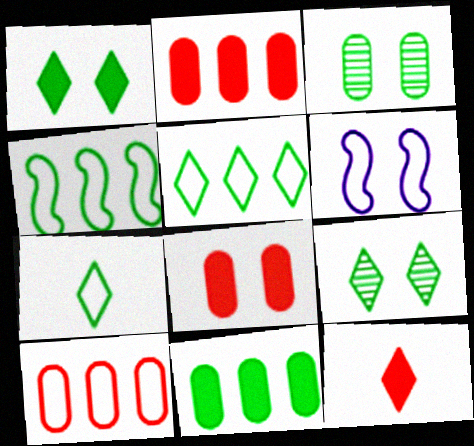[[6, 7, 10], 
[6, 8, 9]]